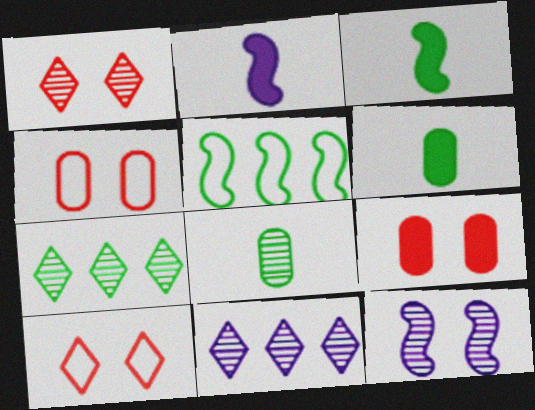[[2, 4, 7], 
[3, 4, 11]]